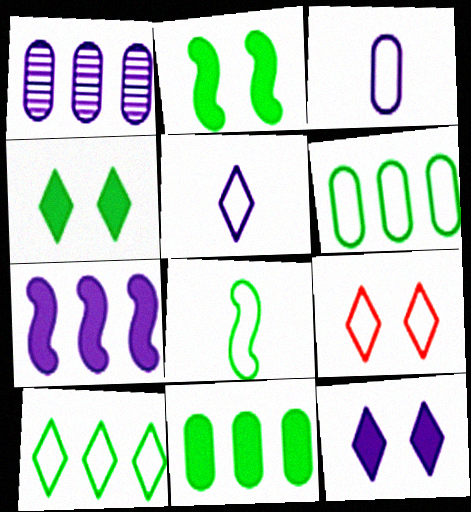[[5, 9, 10]]